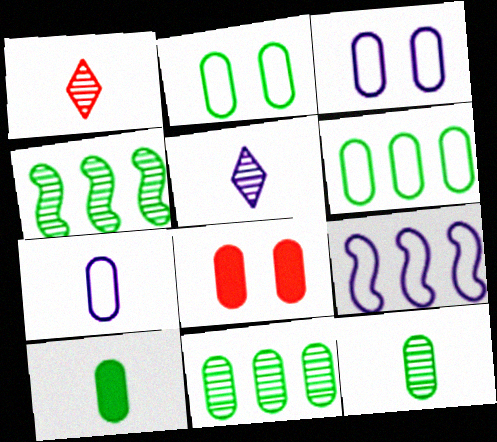[[2, 10, 11], 
[7, 8, 11]]